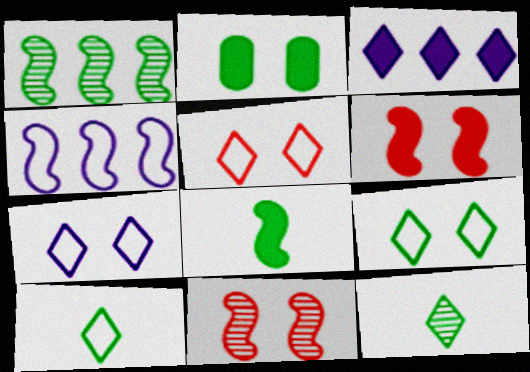[[1, 2, 10], 
[2, 7, 11], 
[3, 5, 12], 
[4, 8, 11], 
[5, 7, 9]]